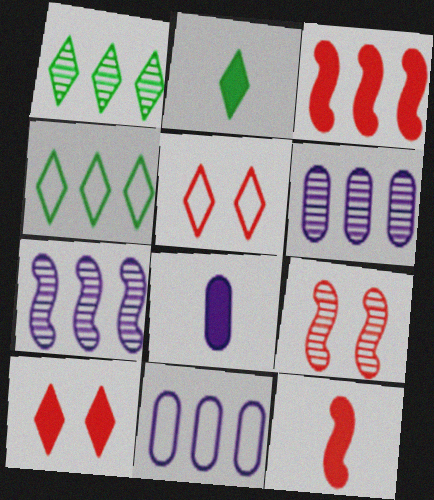[[1, 3, 11], 
[2, 8, 12], 
[2, 9, 11], 
[3, 4, 6], 
[4, 8, 9]]